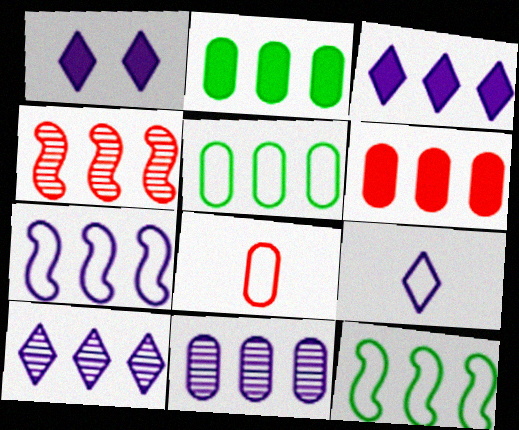[[1, 9, 10], 
[3, 4, 5], 
[3, 7, 11], 
[5, 6, 11], 
[6, 10, 12]]